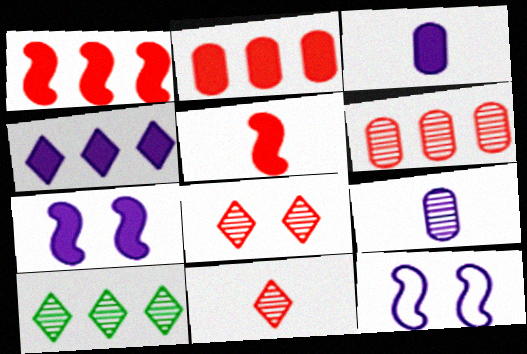[[3, 4, 7], 
[4, 9, 12]]